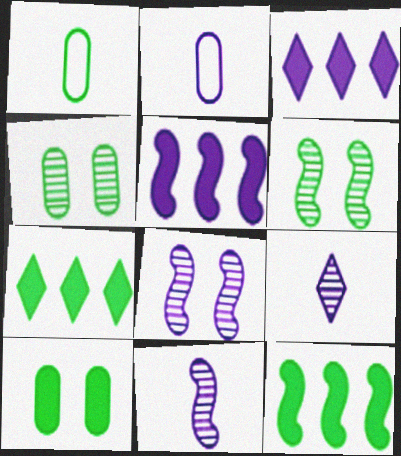[[1, 6, 7], 
[2, 3, 8]]